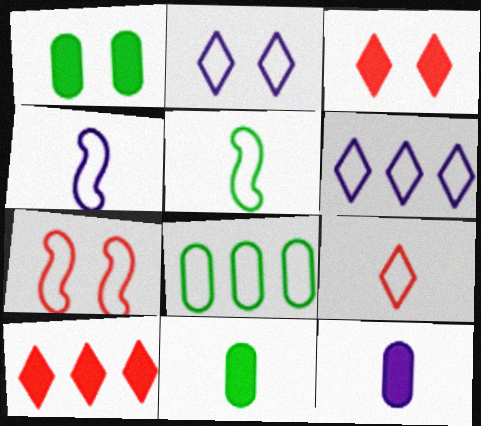[]